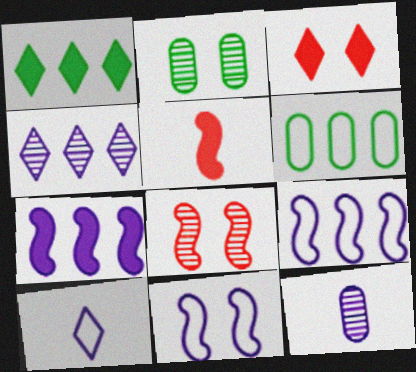[[2, 3, 11]]